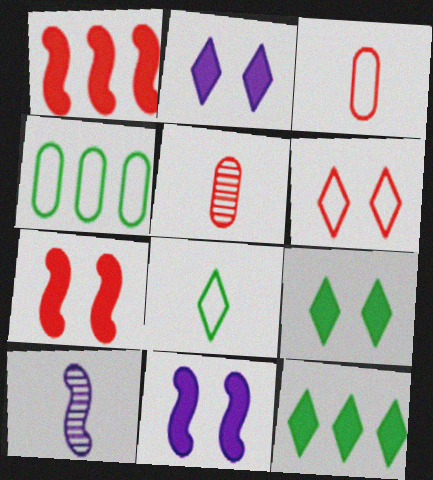[[1, 5, 6]]